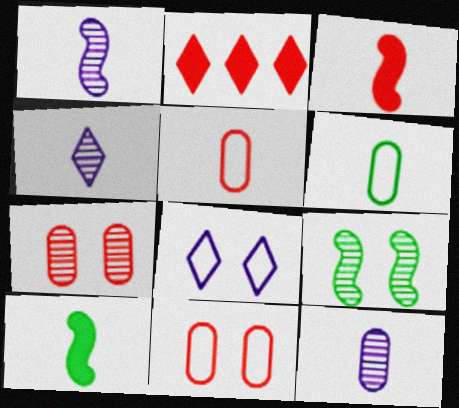[[1, 4, 12], 
[3, 4, 6], 
[4, 5, 10]]